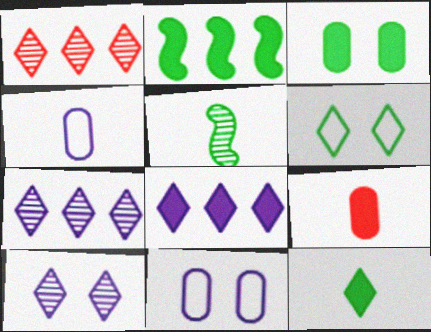[[2, 3, 12]]